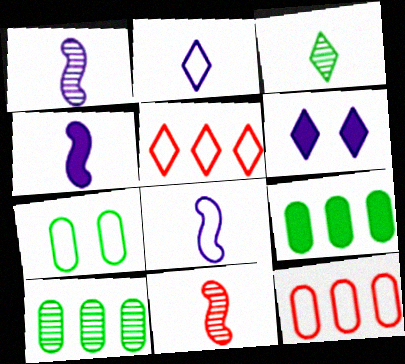[[1, 4, 8], 
[3, 5, 6], 
[5, 7, 8]]